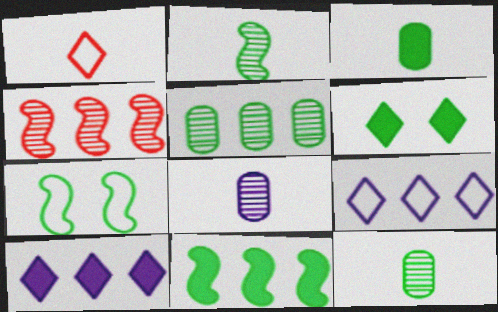[[2, 7, 11], 
[3, 6, 11]]